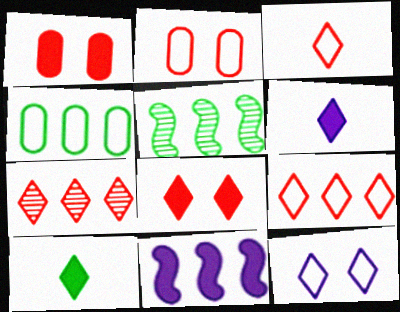[[1, 10, 11], 
[2, 5, 6], 
[3, 7, 8], 
[4, 7, 11], 
[7, 10, 12]]